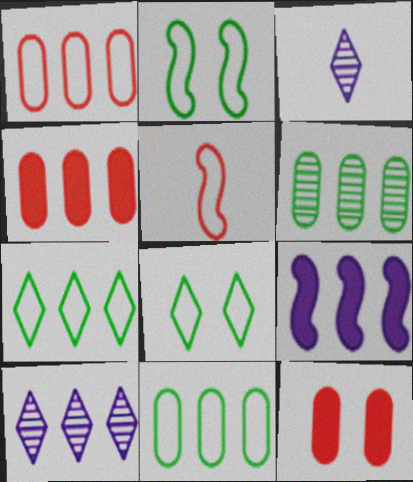[[2, 3, 4]]